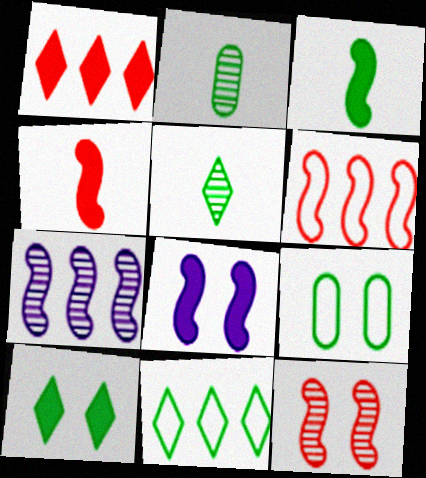[[4, 6, 12], 
[5, 10, 11]]